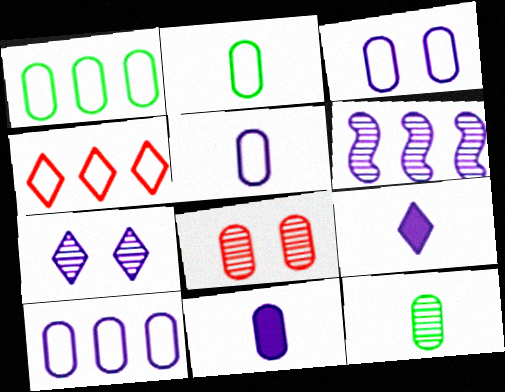[[1, 8, 11], 
[3, 5, 10], 
[3, 6, 9]]